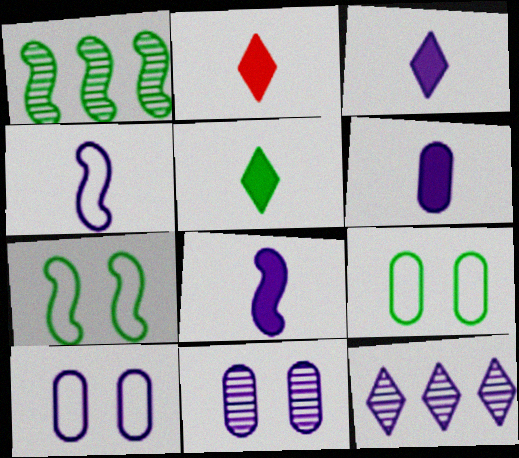[[1, 2, 10], 
[1, 5, 9], 
[2, 3, 5], 
[3, 6, 8], 
[8, 10, 12]]